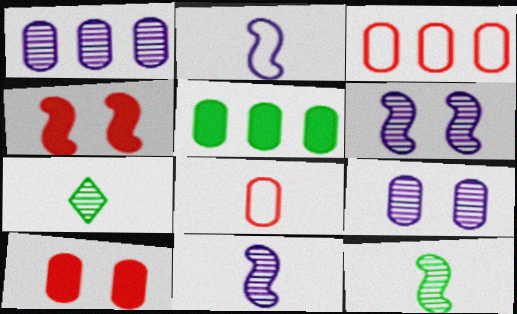[[1, 3, 5], 
[5, 8, 9]]